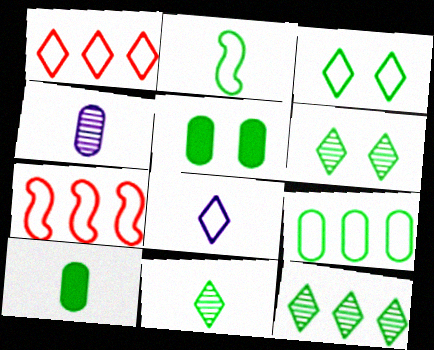[[1, 3, 8], 
[2, 3, 9], 
[2, 5, 12], 
[2, 10, 11], 
[6, 11, 12]]